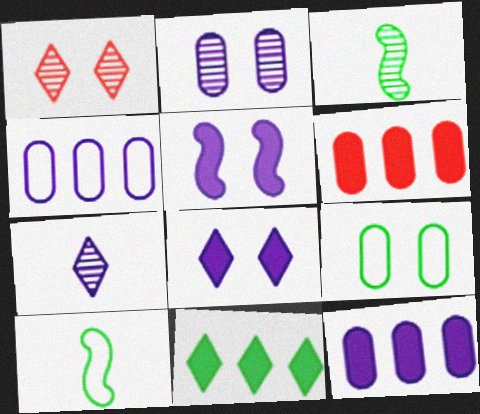[[1, 5, 9], 
[1, 10, 12], 
[3, 9, 11], 
[4, 5, 7]]